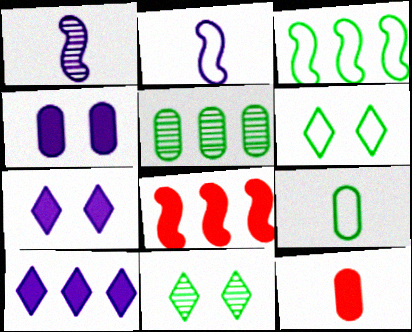[[3, 6, 9]]